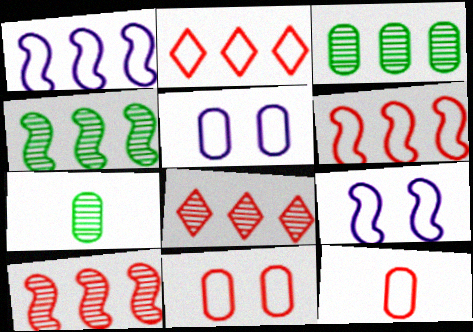[]